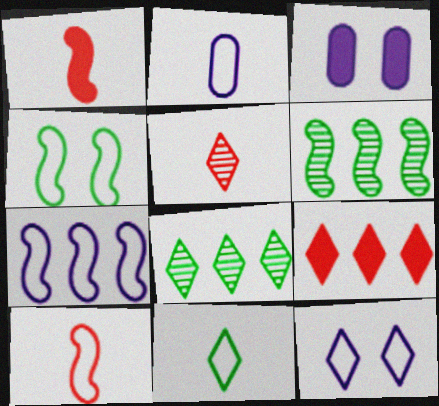[[2, 7, 12], 
[2, 10, 11], 
[3, 8, 10], 
[4, 7, 10]]